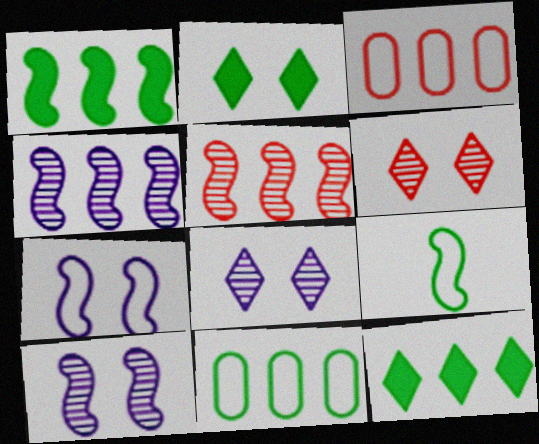[[3, 4, 12]]